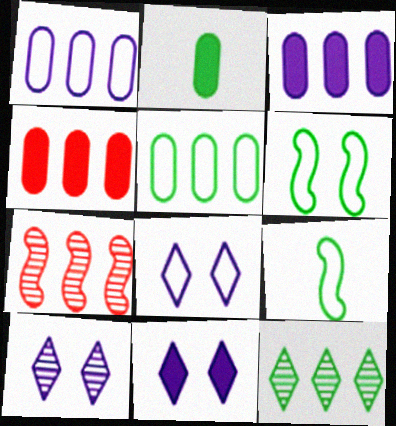[[2, 6, 12], 
[2, 7, 8], 
[4, 9, 10], 
[8, 10, 11]]